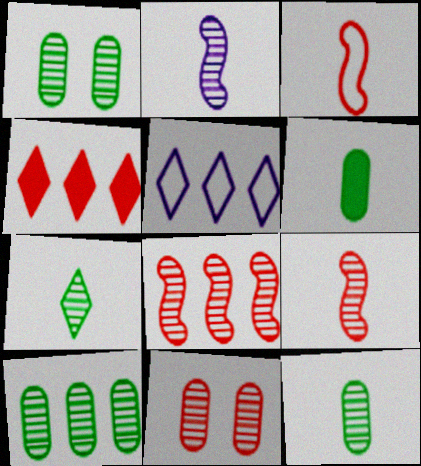[[1, 10, 12], 
[3, 4, 11]]